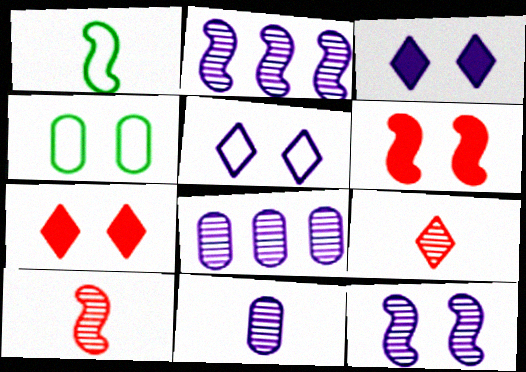[[1, 2, 6], 
[1, 7, 8], 
[4, 7, 12]]